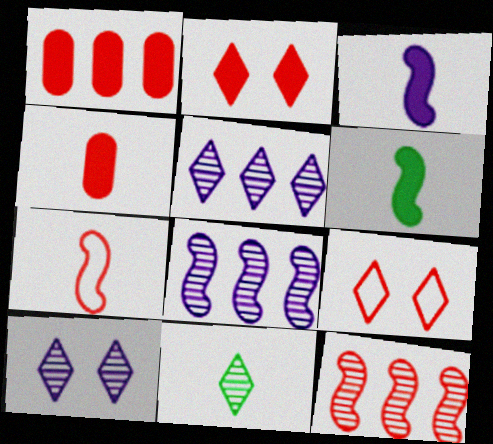[[4, 9, 12]]